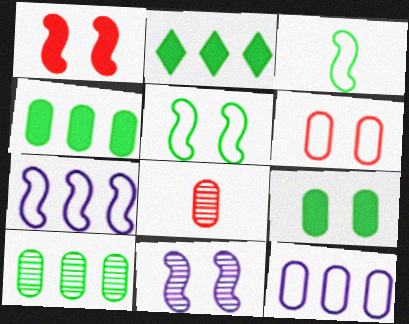[[1, 5, 11], 
[8, 9, 12]]